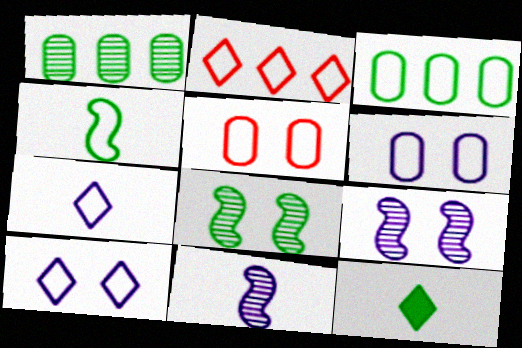[[2, 4, 6], 
[3, 8, 12]]